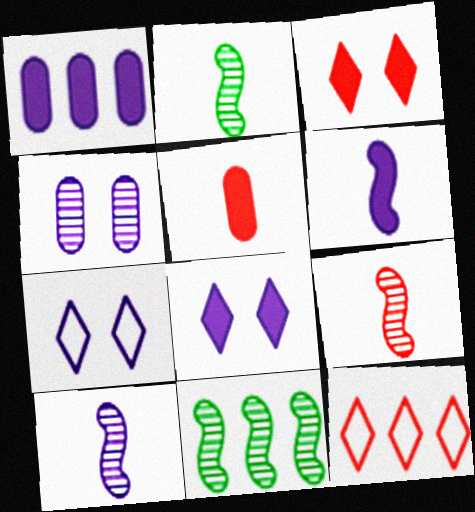[[1, 6, 8], 
[1, 7, 10], 
[1, 11, 12], 
[2, 9, 10], 
[5, 7, 11]]